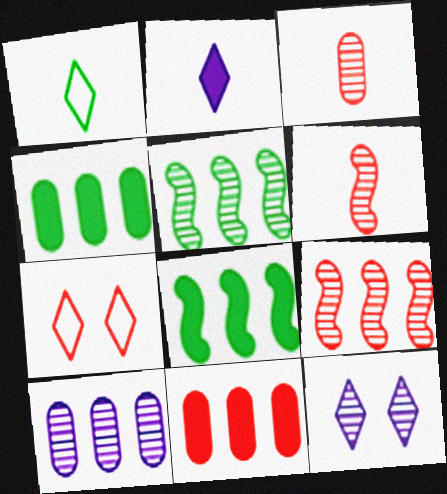[[3, 5, 12], 
[6, 7, 11]]